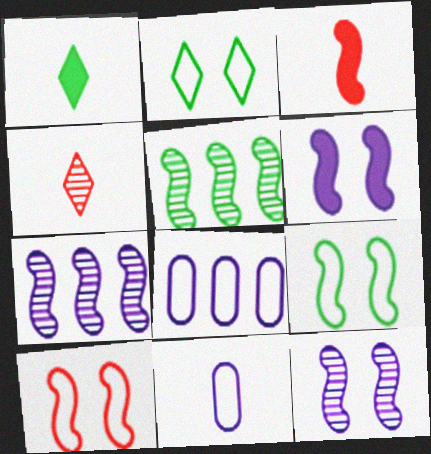[[3, 7, 9]]